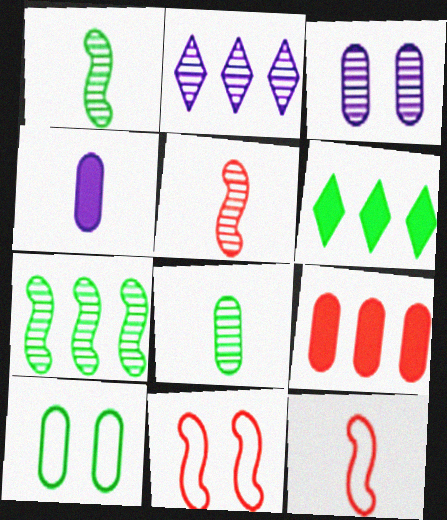[[1, 6, 10], 
[3, 6, 12]]